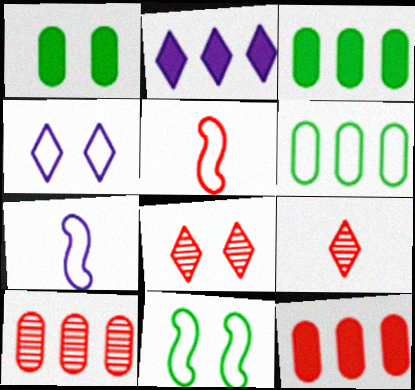[[3, 7, 8], 
[4, 5, 6], 
[5, 8, 12]]